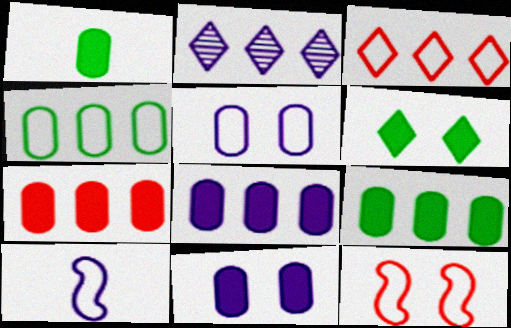[[1, 2, 12], 
[1, 7, 11], 
[2, 10, 11], 
[7, 8, 9]]